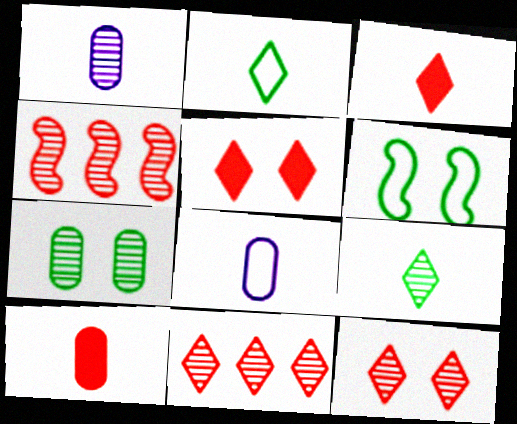[]